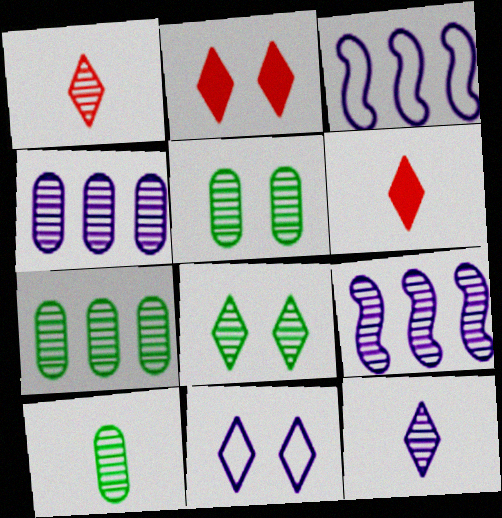[[1, 5, 9], 
[2, 3, 10], 
[2, 8, 11], 
[3, 5, 6], 
[5, 7, 10]]